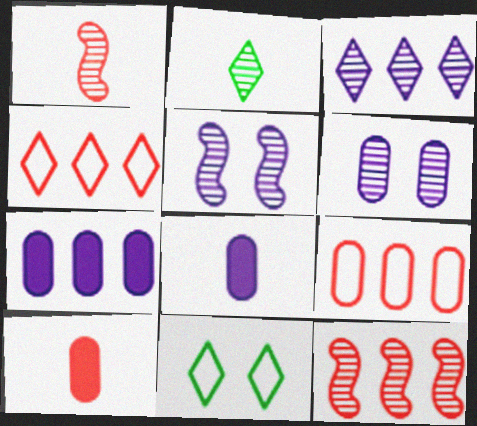[[1, 7, 11], 
[2, 6, 12], 
[8, 11, 12]]